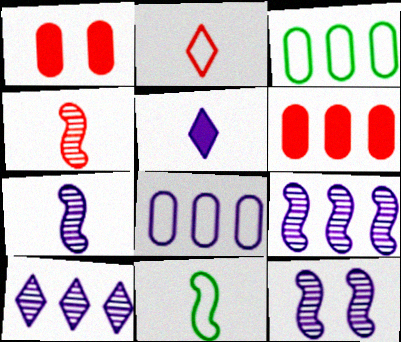[[1, 10, 11], 
[5, 8, 12], 
[7, 9, 12]]